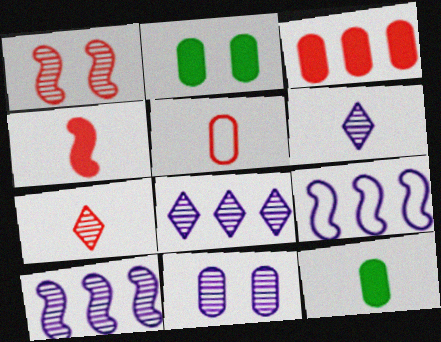[[2, 7, 9], 
[4, 5, 7], 
[6, 10, 11]]